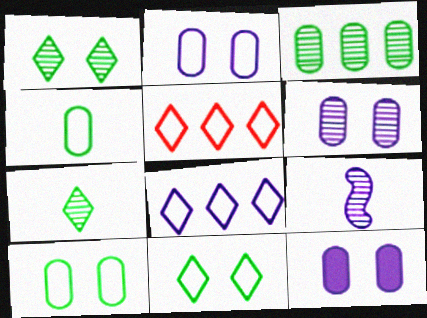[[2, 6, 12], 
[8, 9, 12]]